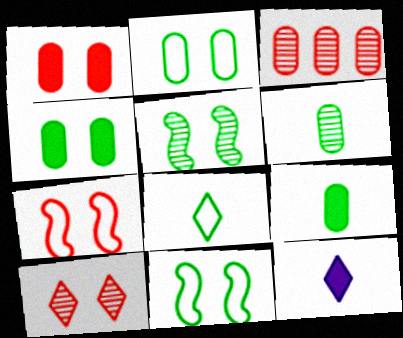[[1, 7, 10], 
[3, 11, 12]]